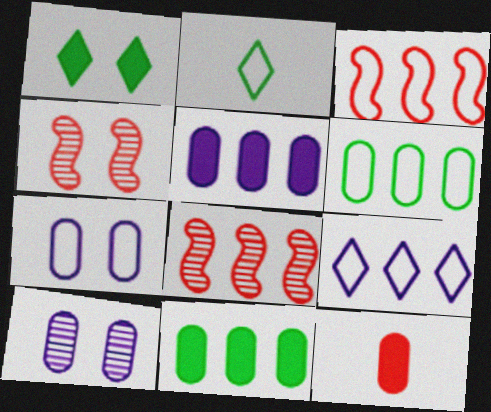[[1, 4, 7], 
[2, 3, 7], 
[2, 4, 5], 
[3, 6, 9], 
[6, 10, 12], 
[8, 9, 11]]